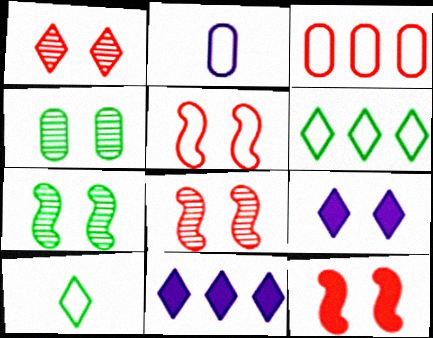[[1, 10, 11], 
[2, 5, 6], 
[4, 5, 9], 
[5, 8, 12]]